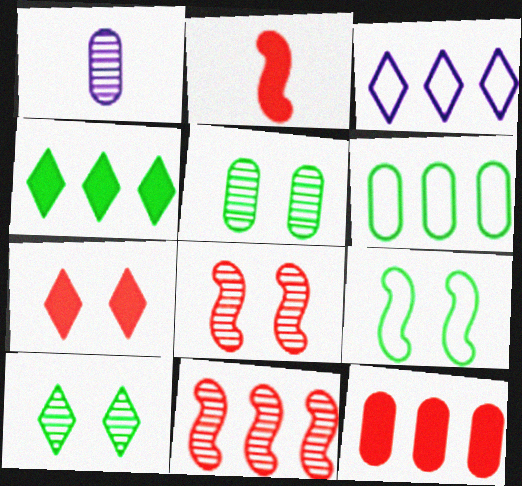[[1, 10, 11], 
[2, 3, 5], 
[2, 7, 12]]